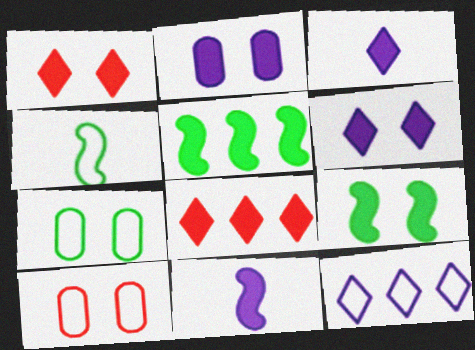[[1, 2, 9], 
[4, 10, 12]]